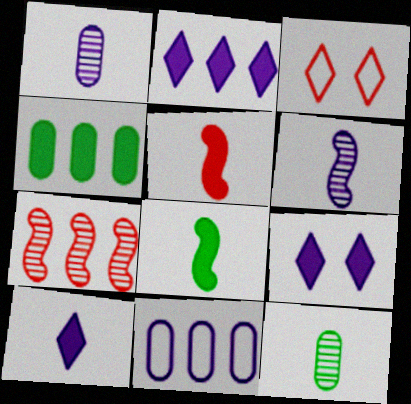[[2, 9, 10], 
[3, 4, 6], 
[4, 5, 9], 
[6, 9, 11]]